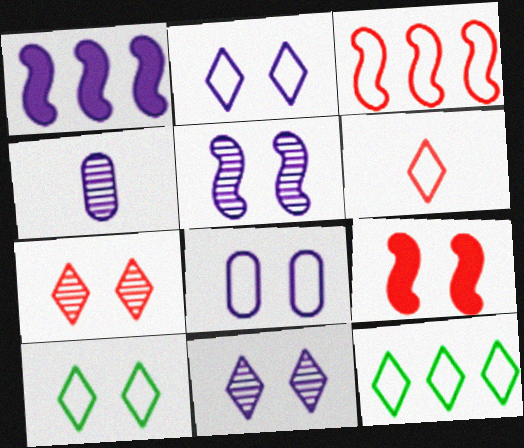[[1, 2, 4], 
[2, 6, 12], 
[4, 9, 12]]